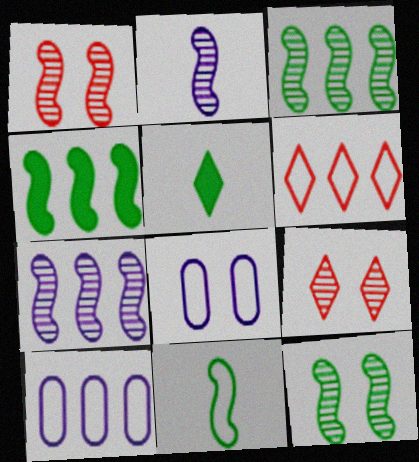[[1, 2, 3], 
[1, 5, 10], 
[4, 11, 12], 
[6, 8, 11]]